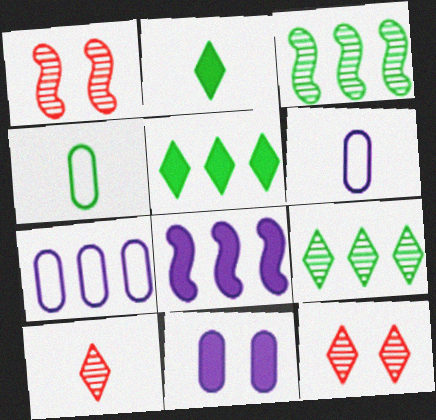[[1, 2, 7], 
[1, 5, 6], 
[4, 8, 12]]